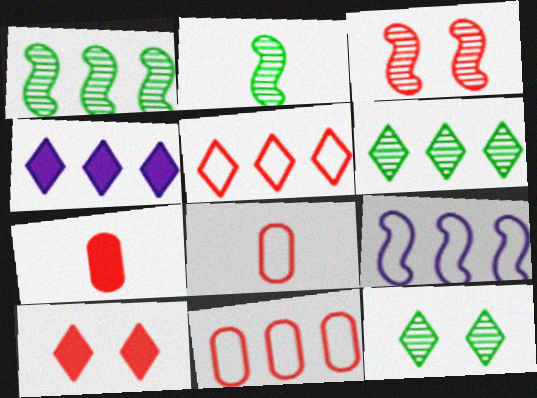[[1, 4, 11], 
[3, 5, 7], 
[4, 5, 6], 
[7, 9, 12]]